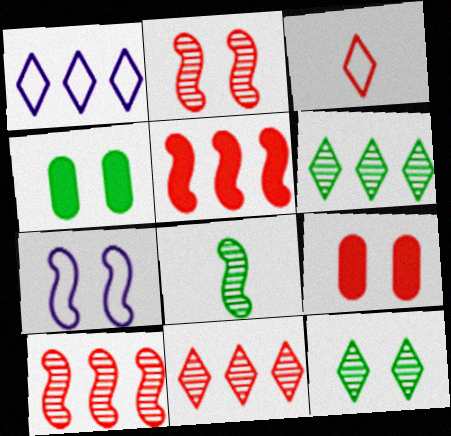[[1, 8, 9], 
[3, 9, 10], 
[5, 7, 8], 
[7, 9, 12]]